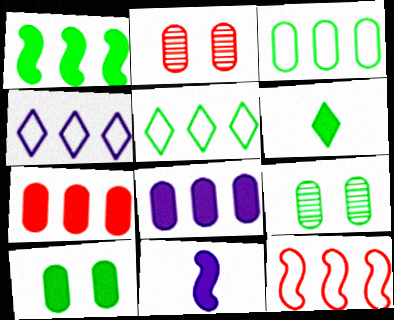[[1, 6, 10], 
[2, 5, 11], 
[3, 4, 12]]